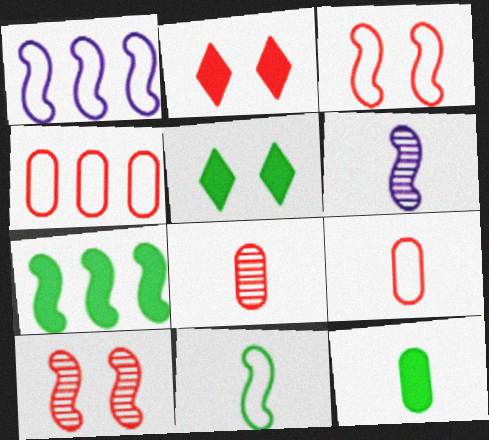[[1, 3, 11], 
[1, 5, 8], 
[3, 6, 7], 
[4, 5, 6], 
[5, 7, 12]]